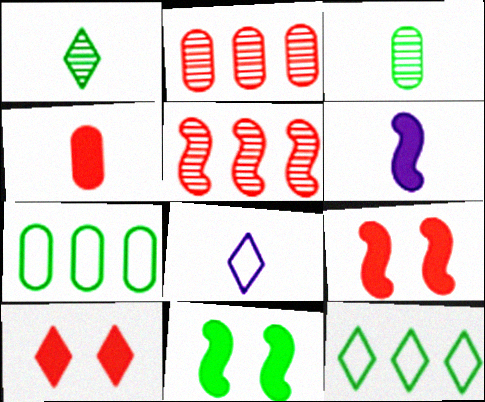[[1, 7, 11], 
[2, 8, 11], 
[3, 11, 12]]